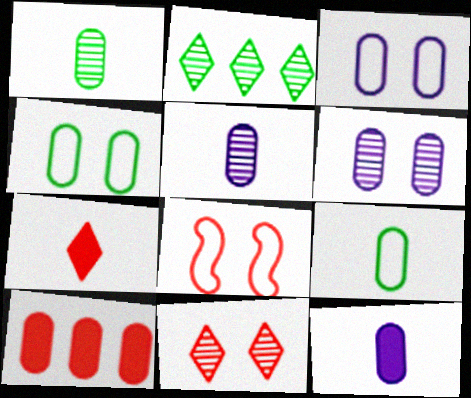[[1, 3, 10], 
[2, 8, 12], 
[4, 5, 10], 
[6, 9, 10]]